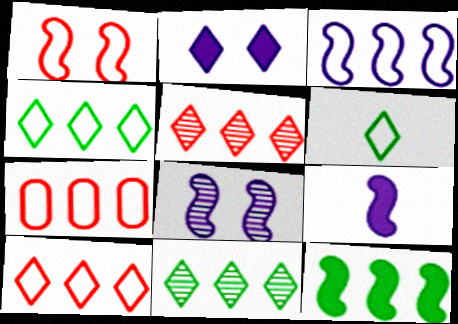[[2, 5, 6], 
[3, 4, 7], 
[3, 8, 9]]